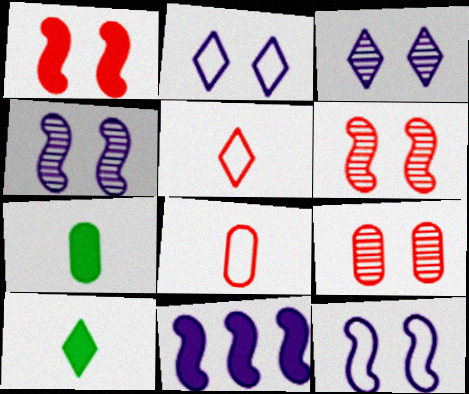[]